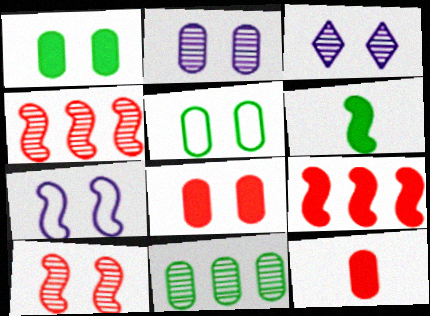[[2, 5, 8], 
[4, 6, 7]]